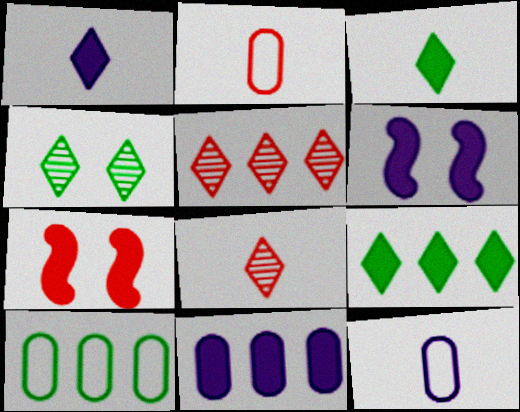[[1, 6, 11], 
[2, 5, 7], 
[3, 7, 11], 
[6, 8, 10]]